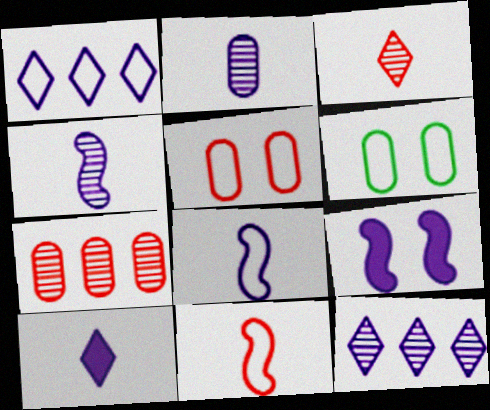[[1, 2, 9], 
[1, 6, 11], 
[2, 8, 10]]